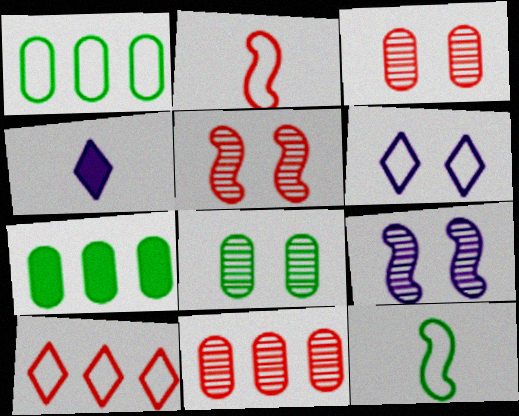[[1, 2, 6], 
[1, 4, 5]]